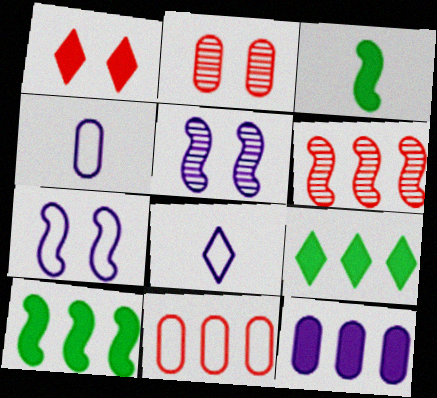[[1, 3, 12], 
[2, 8, 10], 
[3, 6, 7], 
[5, 8, 12]]